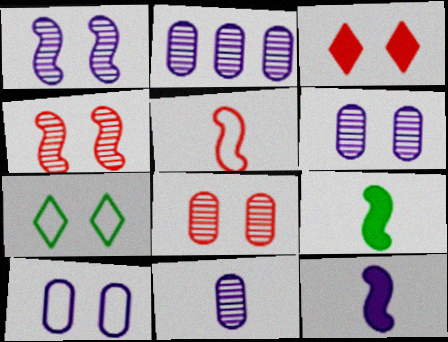[[2, 6, 11]]